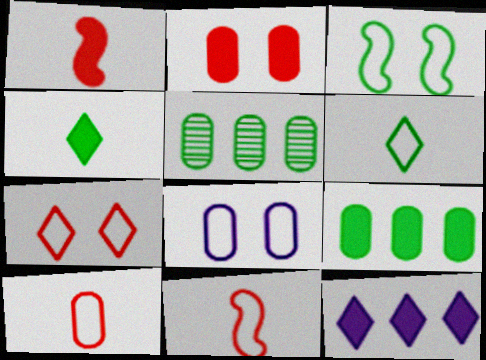[[3, 4, 5], 
[3, 7, 8]]